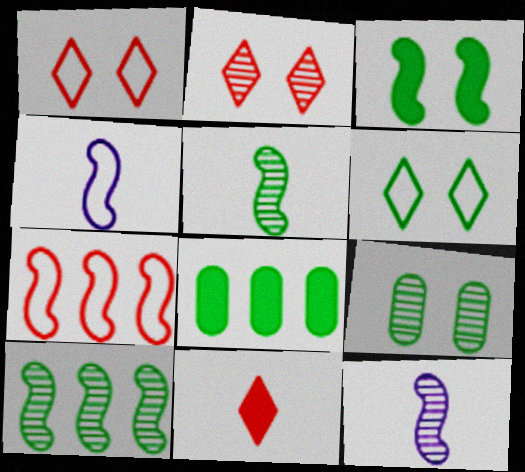[[1, 8, 12], 
[2, 4, 8], 
[3, 6, 9], 
[3, 7, 12], 
[5, 6, 8]]